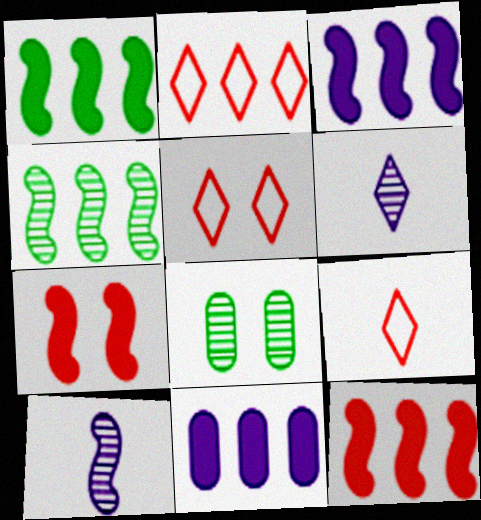[[1, 3, 12], 
[2, 4, 11], 
[2, 5, 9], 
[3, 8, 9]]